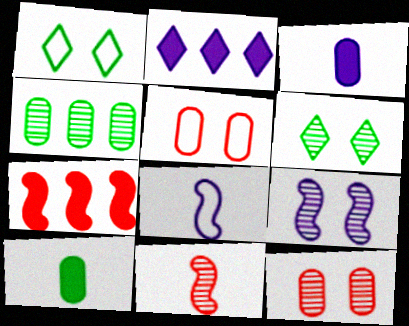[[3, 4, 5], 
[6, 9, 12]]